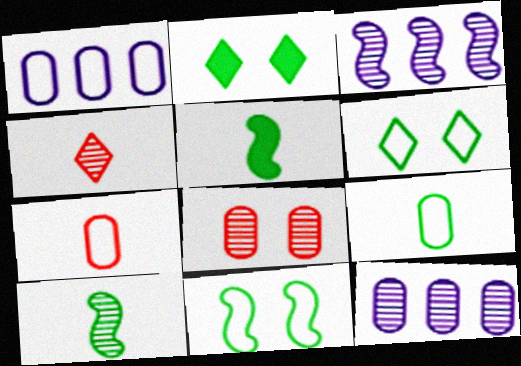[[2, 3, 7]]